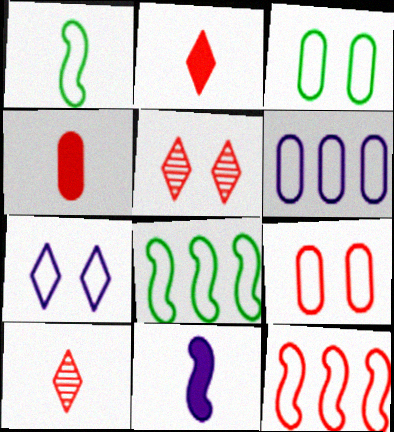[[4, 5, 12]]